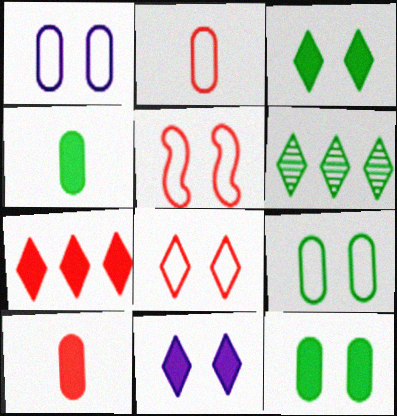[]